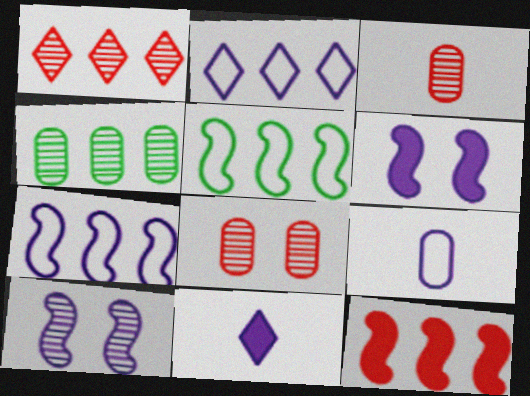[[2, 4, 12], 
[5, 8, 11]]